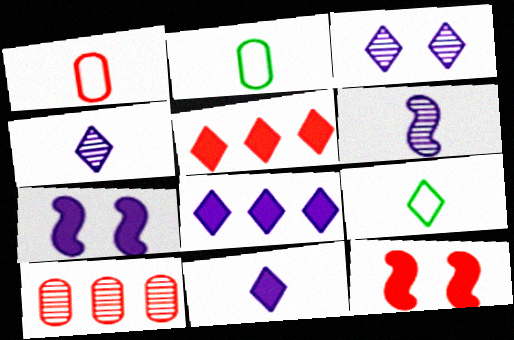[[3, 5, 9], 
[7, 9, 10]]